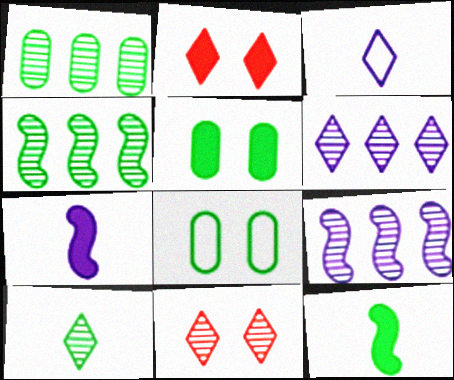[[6, 10, 11]]